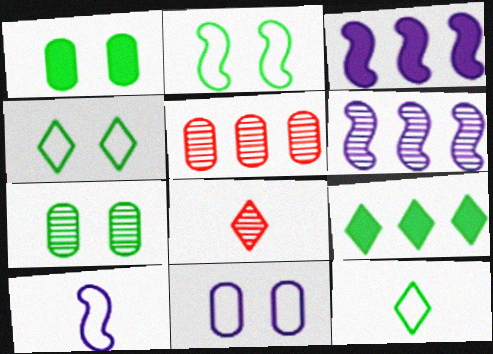[[6, 7, 8]]